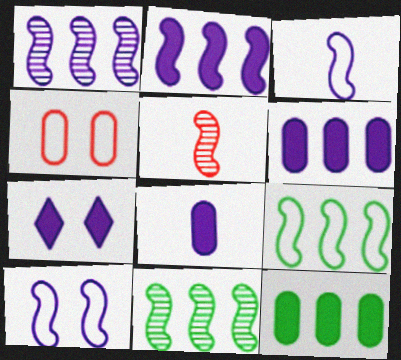[[2, 7, 8]]